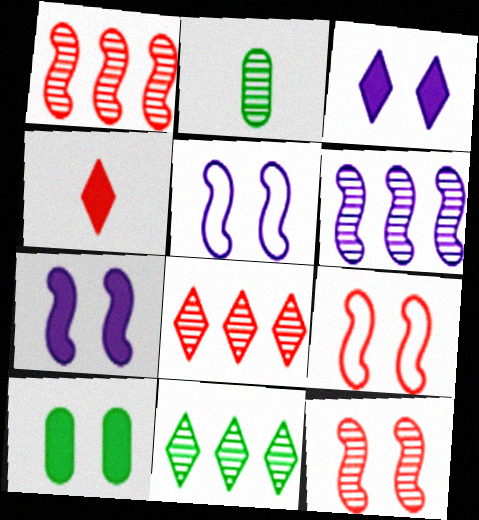[]